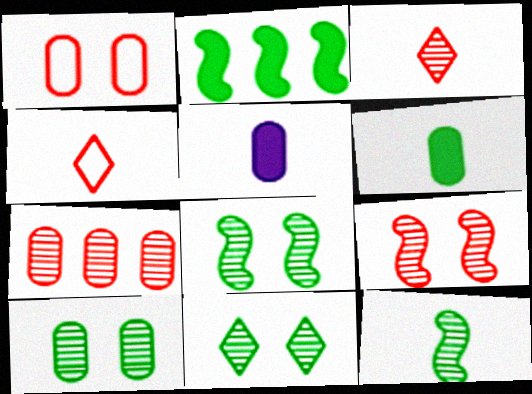[[3, 7, 9], 
[4, 5, 12], 
[8, 10, 11]]